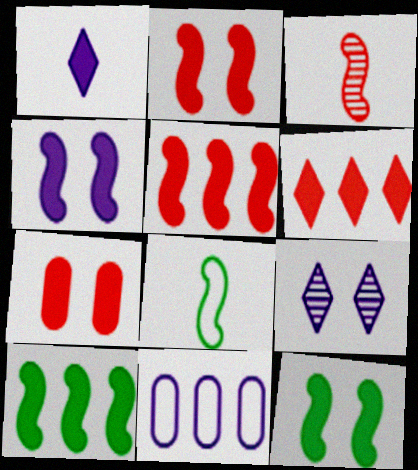[[1, 7, 10], 
[2, 4, 12]]